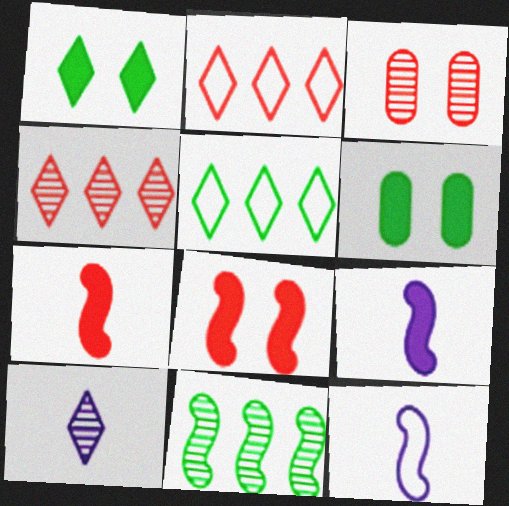[[1, 2, 10], 
[2, 3, 7], 
[3, 5, 9], 
[3, 10, 11], 
[4, 6, 12], 
[8, 11, 12]]